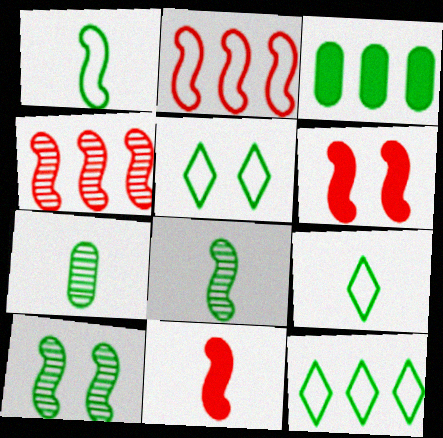[[3, 5, 8], 
[3, 9, 10], 
[5, 9, 12]]